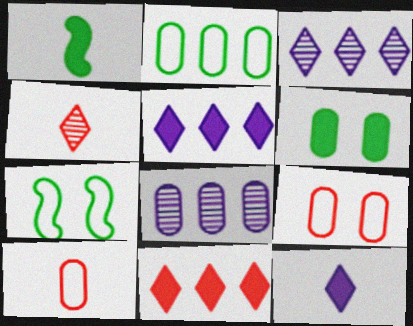[[1, 3, 9], 
[6, 8, 10]]